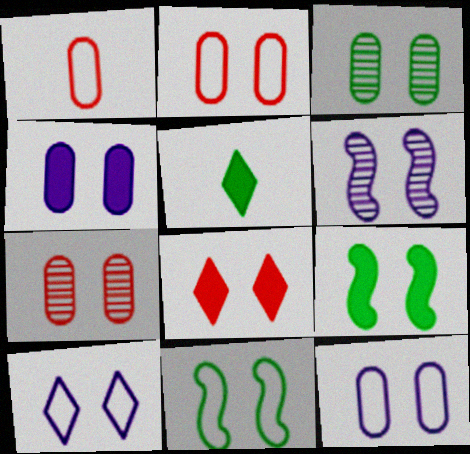[[2, 3, 4], 
[2, 10, 11], 
[4, 6, 10], 
[4, 8, 9], 
[7, 9, 10]]